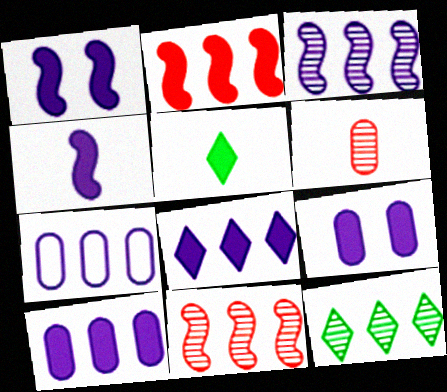[[2, 5, 9], 
[2, 7, 12], 
[3, 7, 8], 
[4, 8, 9]]